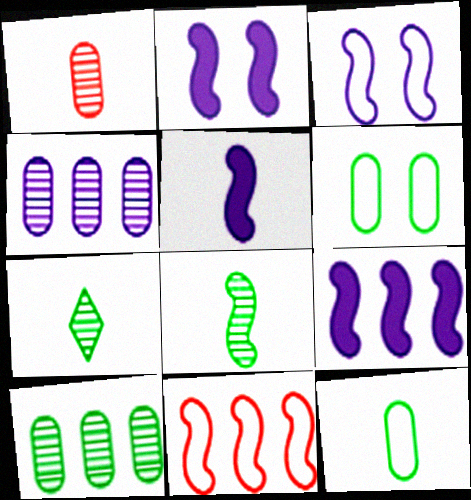[[2, 5, 9], 
[2, 8, 11]]